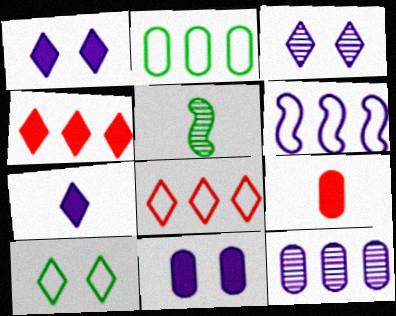[[2, 6, 8], 
[5, 8, 11]]